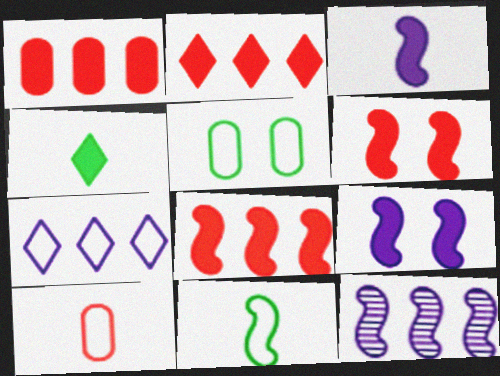[[1, 2, 8], 
[1, 4, 9], 
[6, 11, 12]]